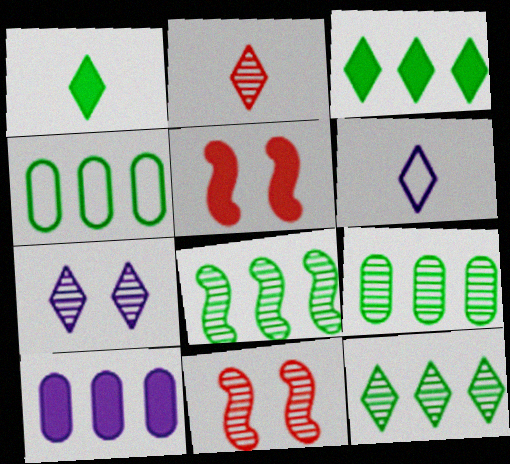[[1, 2, 6], 
[1, 5, 10], 
[2, 7, 12], 
[3, 4, 8], 
[5, 6, 9], 
[8, 9, 12]]